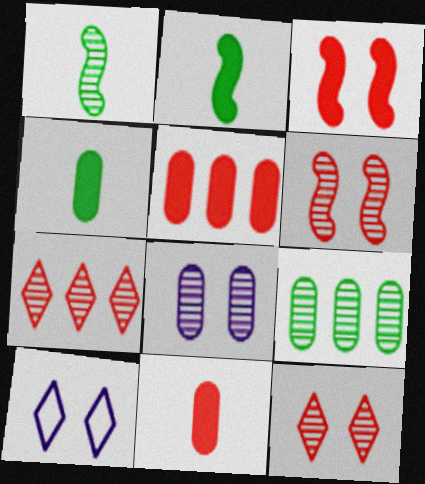[[1, 5, 10], 
[1, 7, 8]]